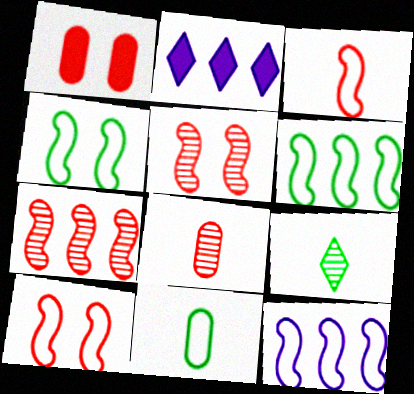[[1, 9, 12], 
[2, 4, 8], 
[2, 5, 11], 
[3, 4, 12]]